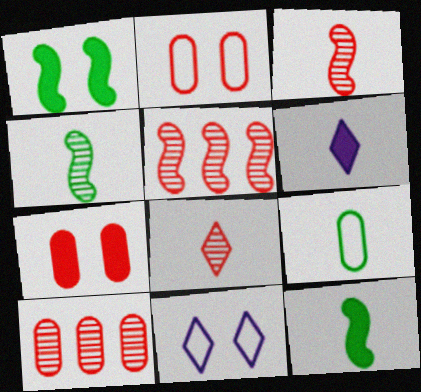[[3, 6, 9], 
[10, 11, 12]]